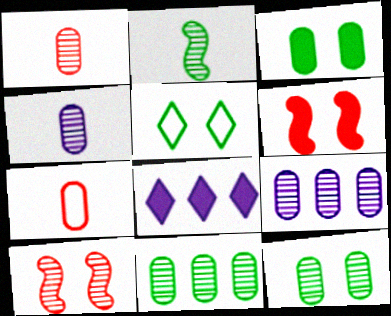[[1, 9, 12], 
[3, 7, 9]]